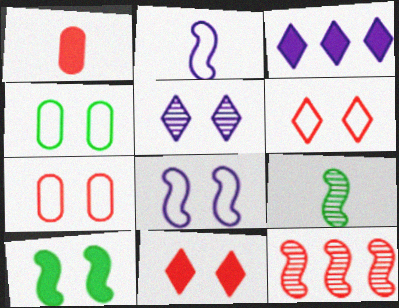[[1, 3, 10], 
[1, 6, 12], 
[2, 10, 12], 
[3, 7, 9], 
[4, 6, 8], 
[5, 7, 10]]